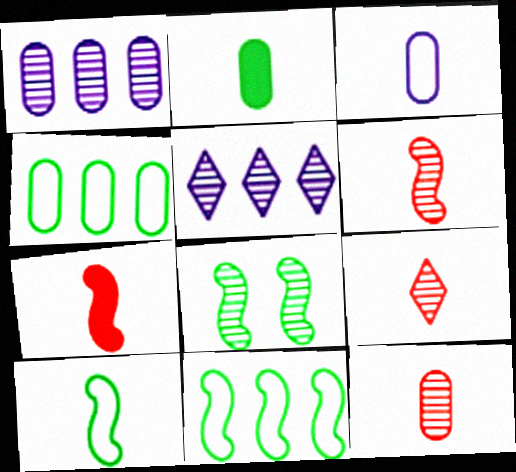[[1, 8, 9], 
[2, 3, 12], 
[5, 8, 12], 
[6, 9, 12]]